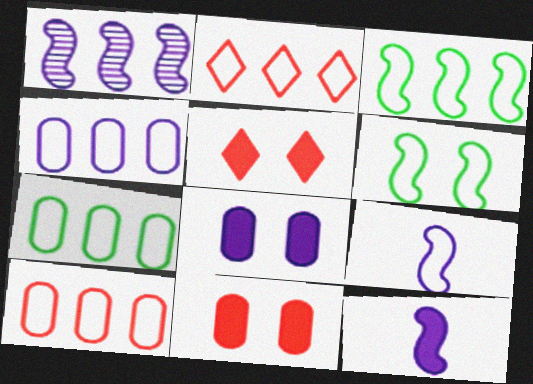[[2, 3, 4], 
[4, 7, 10]]